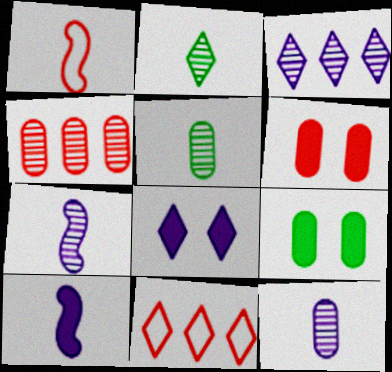[[1, 3, 9], 
[2, 8, 11], 
[7, 9, 11]]